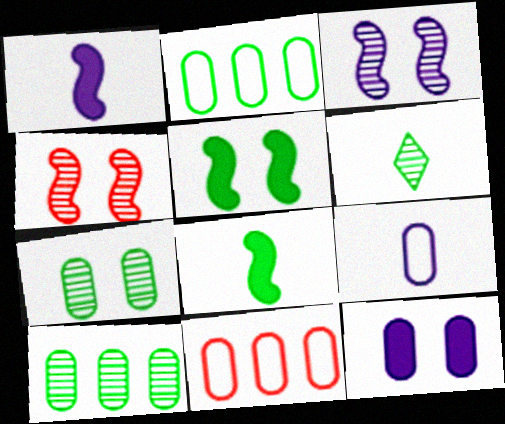[[2, 5, 6]]